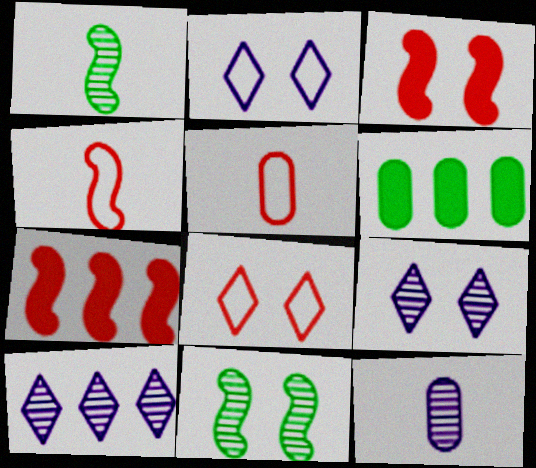[[4, 6, 9]]